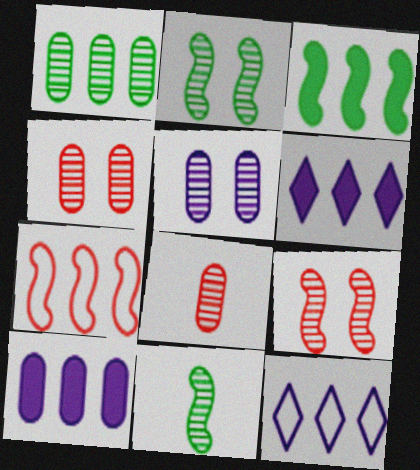[[1, 5, 8], 
[1, 6, 7]]